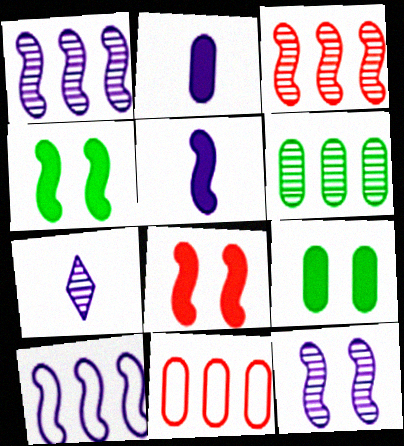[[4, 7, 11], 
[5, 10, 12]]